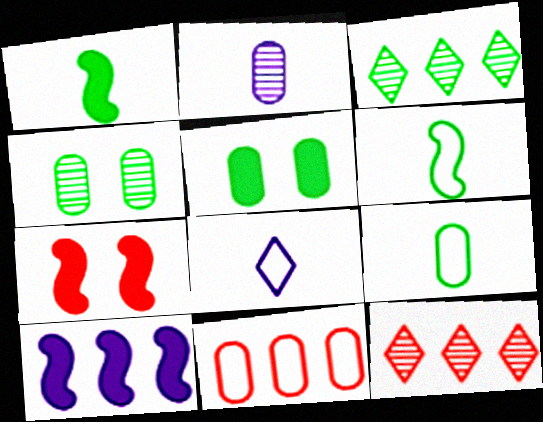[[1, 7, 10], 
[2, 5, 11], 
[3, 5, 6], 
[3, 10, 11]]